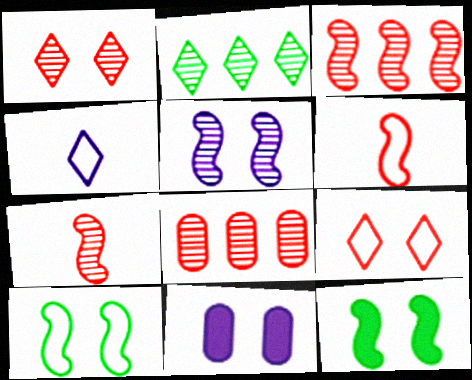[[1, 7, 8], 
[1, 10, 11], 
[2, 6, 11], 
[4, 8, 12]]